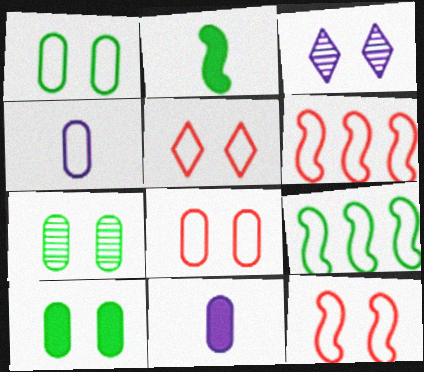[[1, 7, 10], 
[3, 10, 12], 
[4, 5, 9], 
[5, 8, 12]]